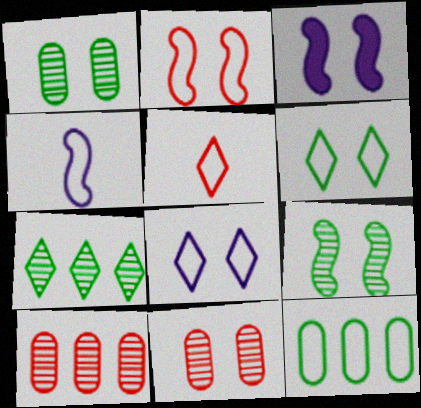[[2, 3, 9], 
[3, 6, 11]]